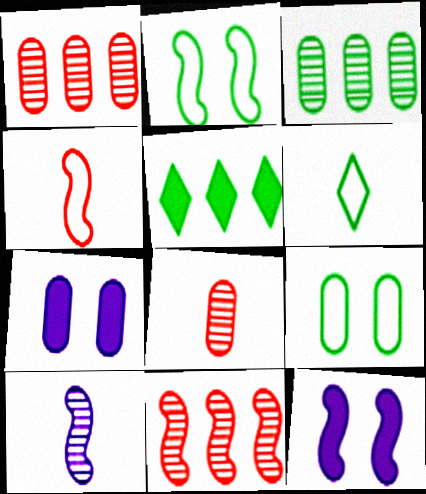[[1, 6, 12], 
[6, 7, 11]]